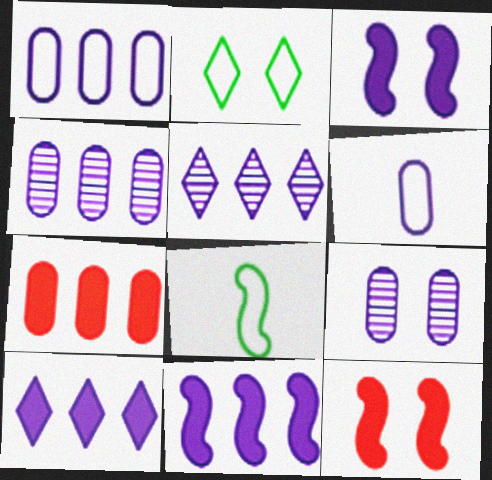[[1, 5, 11], 
[2, 9, 12], 
[3, 5, 6]]